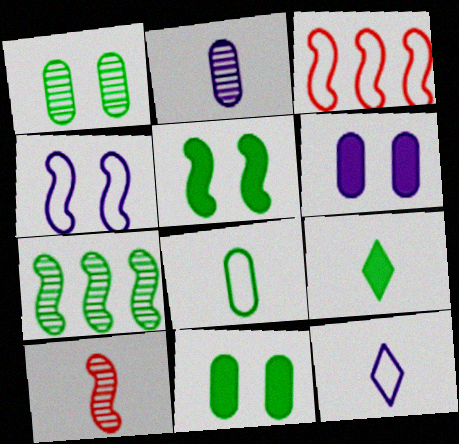[]